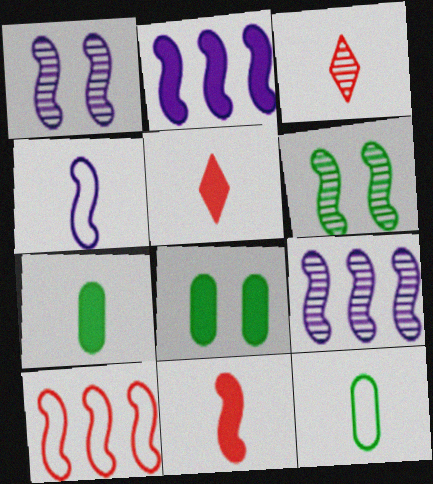[[1, 2, 4], 
[2, 5, 8], 
[3, 4, 7]]